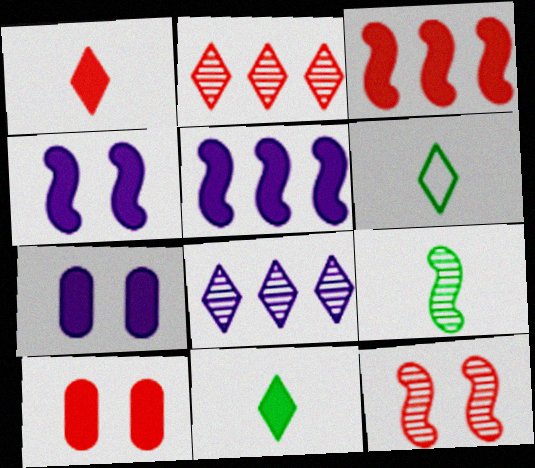[[1, 3, 10], 
[3, 7, 11], 
[5, 10, 11]]